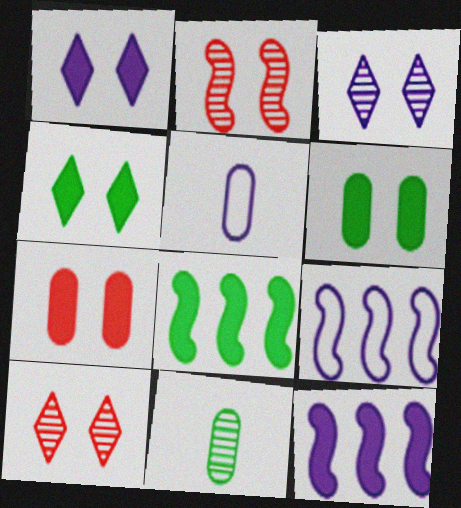[[3, 5, 12], 
[5, 8, 10]]